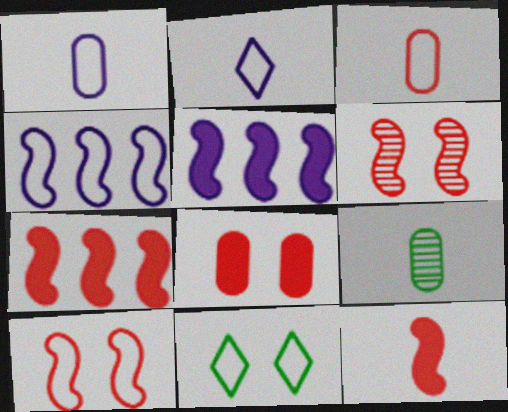[[2, 9, 12], 
[3, 4, 11]]